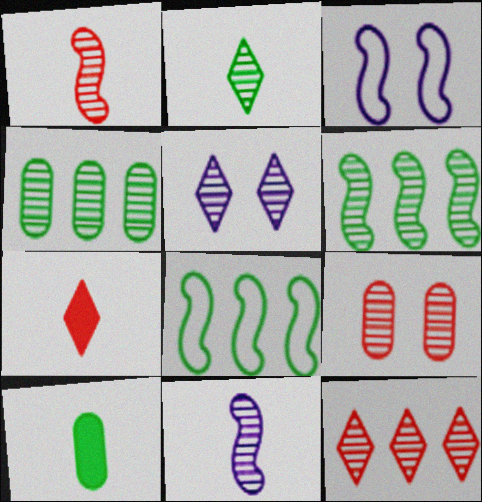[[1, 4, 5], 
[1, 9, 12], 
[2, 5, 12], 
[3, 4, 7], 
[3, 10, 12]]